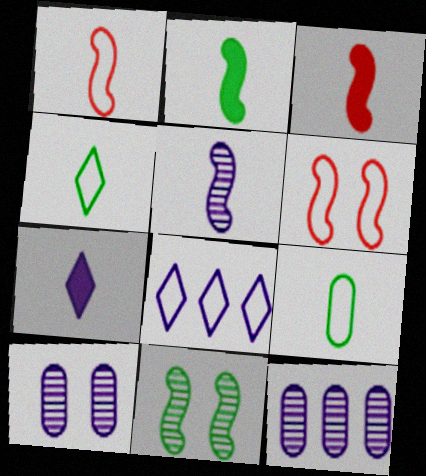[[1, 2, 5], 
[6, 8, 9]]